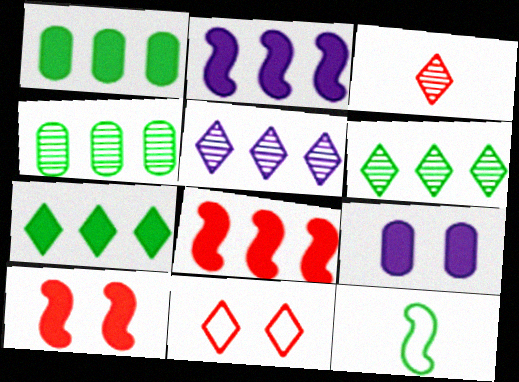[]